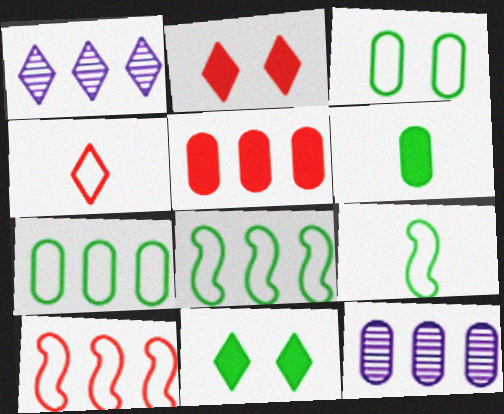[[1, 4, 11], 
[1, 5, 8], 
[2, 9, 12], 
[5, 7, 12]]